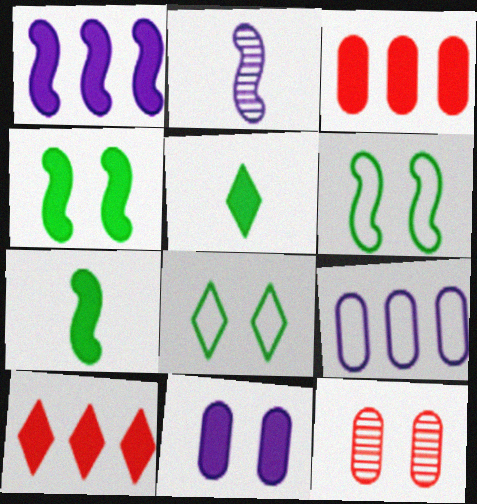[[2, 3, 8], 
[7, 10, 11]]